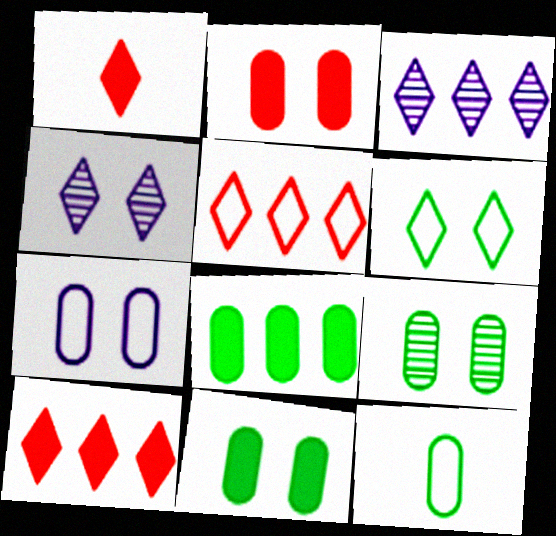[[1, 3, 6], 
[2, 7, 9], 
[8, 9, 12]]